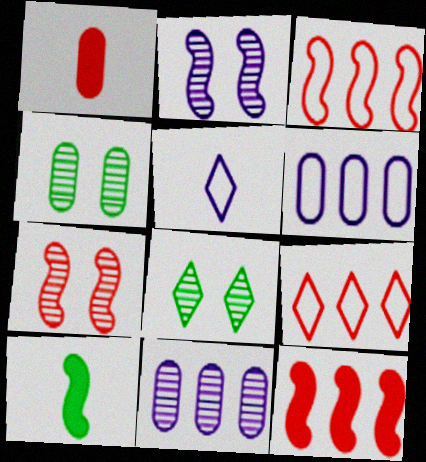[[1, 4, 6], 
[1, 7, 9], 
[2, 3, 10], 
[4, 5, 12]]